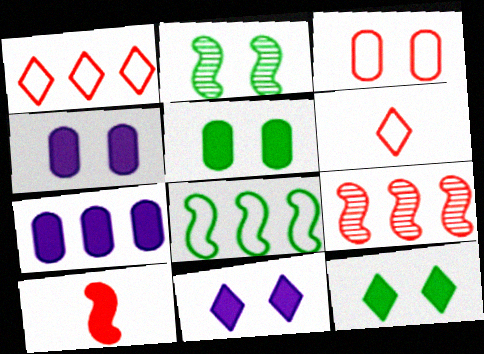[[2, 3, 11], 
[2, 6, 7], 
[7, 10, 12]]